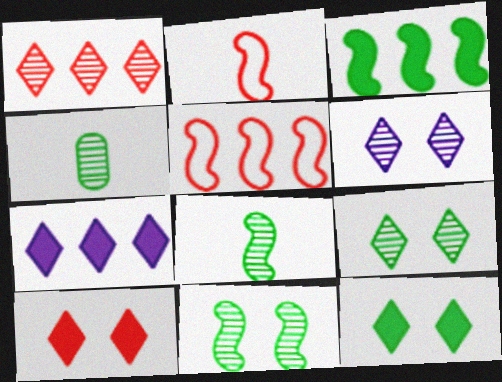[]